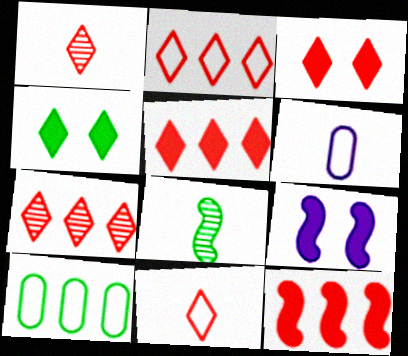[[1, 2, 3], 
[1, 9, 10], 
[2, 5, 7], 
[3, 7, 11], 
[4, 8, 10]]